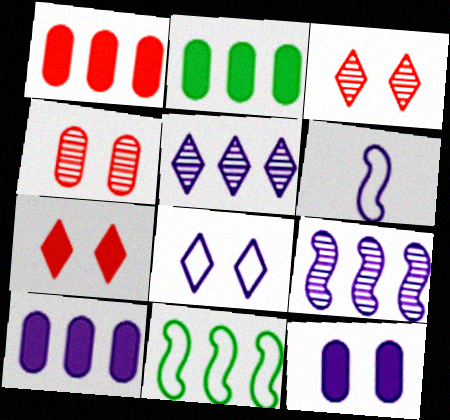[[1, 2, 10], 
[1, 5, 11], 
[2, 3, 6], 
[5, 6, 12]]